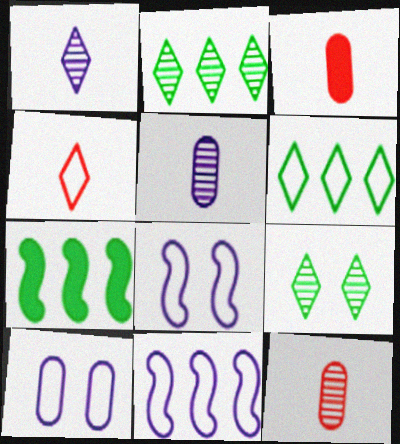[[2, 3, 8], 
[3, 9, 11]]